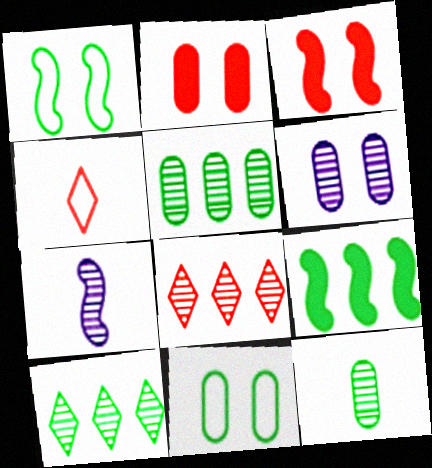[[2, 6, 11], 
[4, 6, 9]]